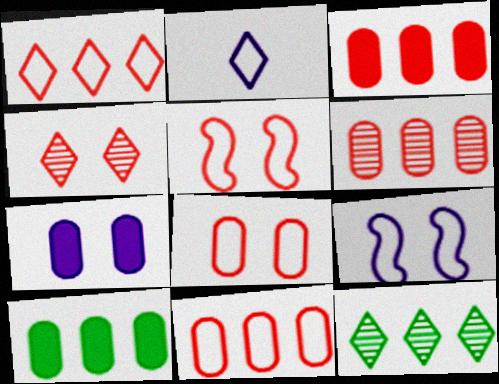[[3, 6, 11]]